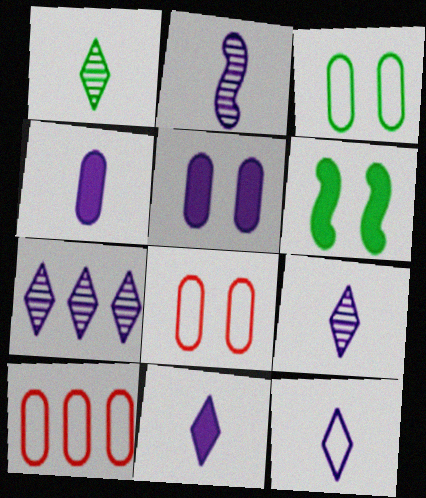[[2, 4, 12], 
[6, 9, 10], 
[9, 11, 12]]